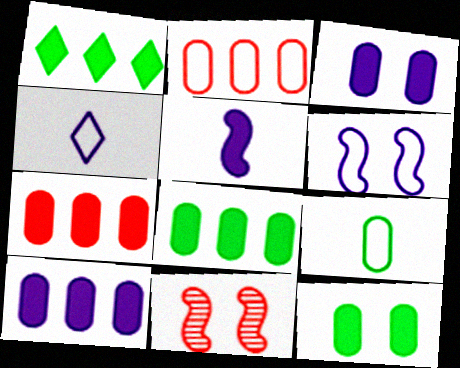[[4, 8, 11], 
[7, 8, 10]]